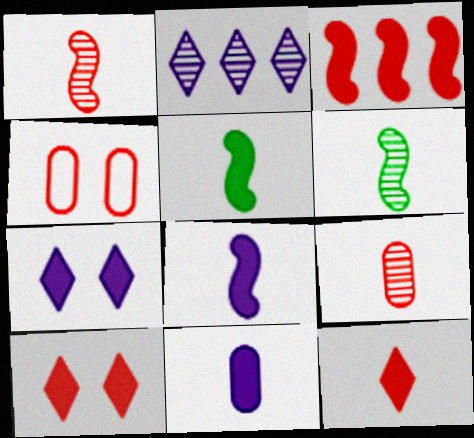[[2, 4, 5], 
[5, 11, 12]]